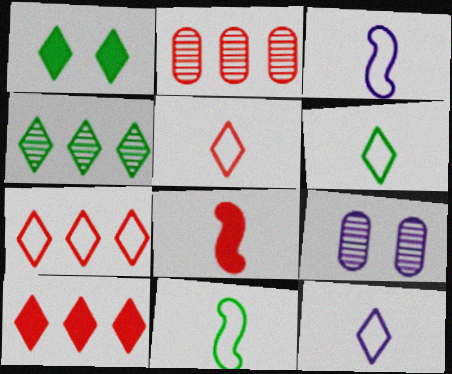[[1, 2, 3], 
[1, 4, 6], 
[5, 6, 12], 
[9, 10, 11]]